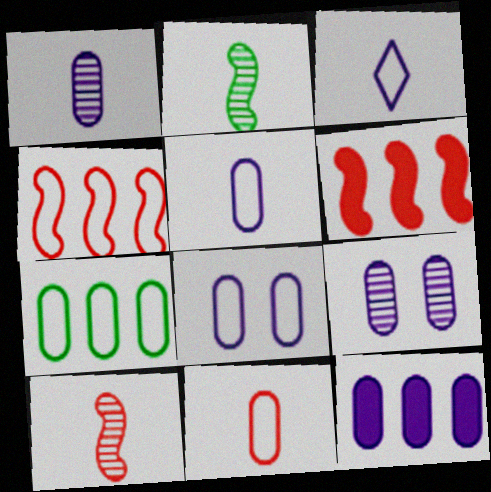[[1, 8, 12], 
[5, 9, 12], 
[7, 8, 11]]